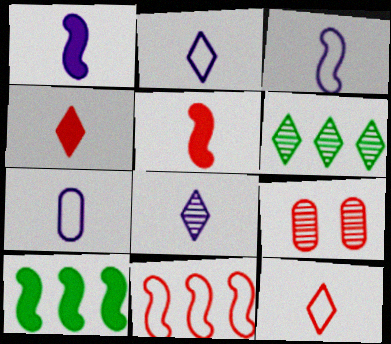[[1, 7, 8], 
[2, 3, 7], 
[2, 9, 10], 
[4, 9, 11]]